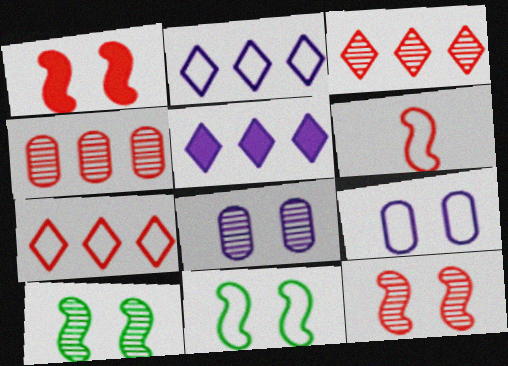[]